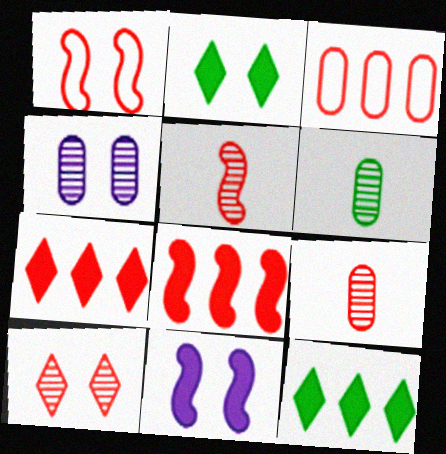[[1, 2, 4], 
[1, 5, 8], 
[1, 7, 9]]